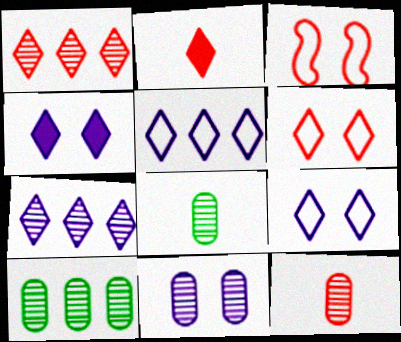[[1, 2, 6], 
[10, 11, 12]]